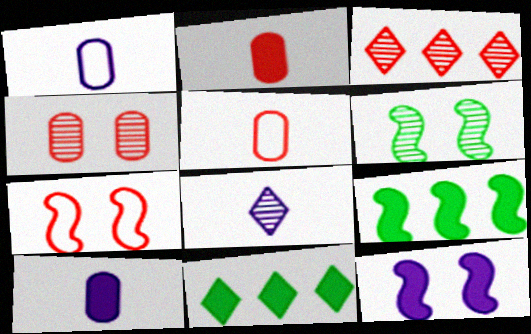[[2, 3, 7], 
[2, 11, 12], 
[6, 7, 12]]